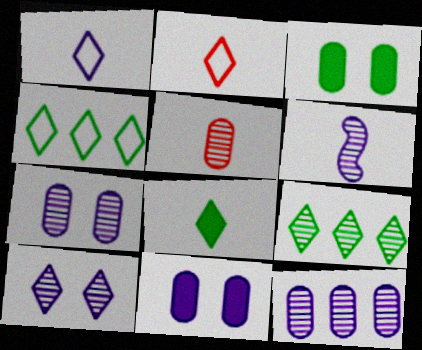[[6, 10, 12]]